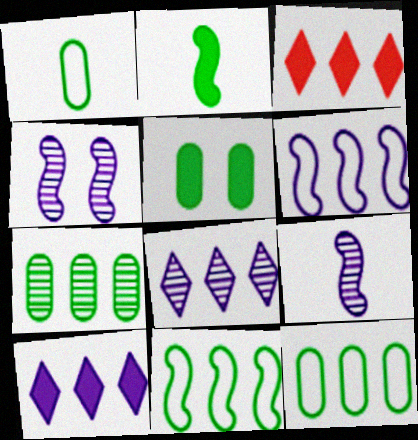[[1, 3, 4], 
[1, 5, 7], 
[3, 6, 7]]